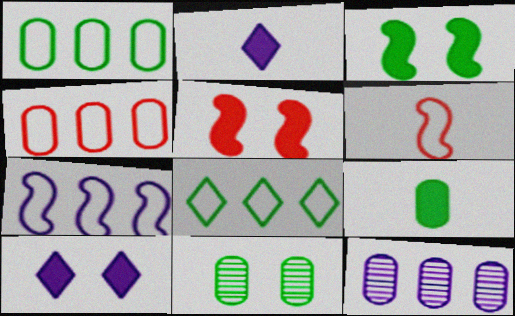[[1, 9, 11], 
[4, 7, 8]]